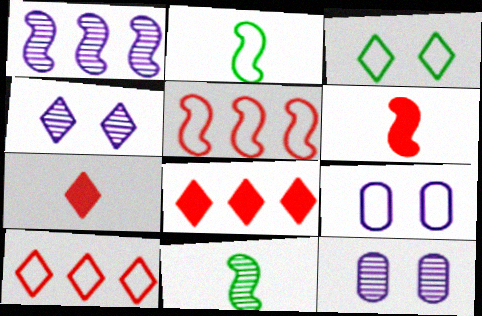[[2, 8, 12], 
[2, 9, 10], 
[8, 9, 11]]